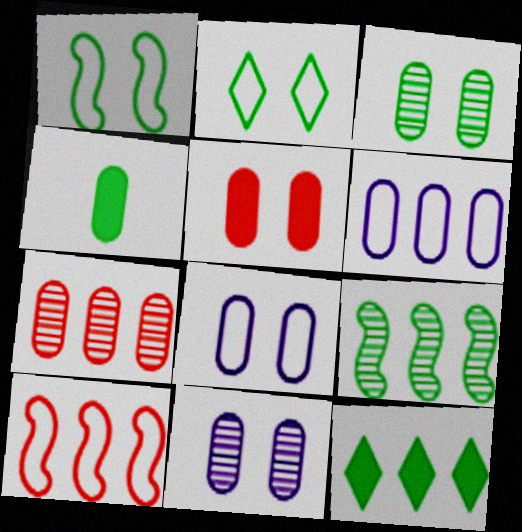[[2, 4, 9], 
[3, 5, 8], 
[4, 7, 8]]